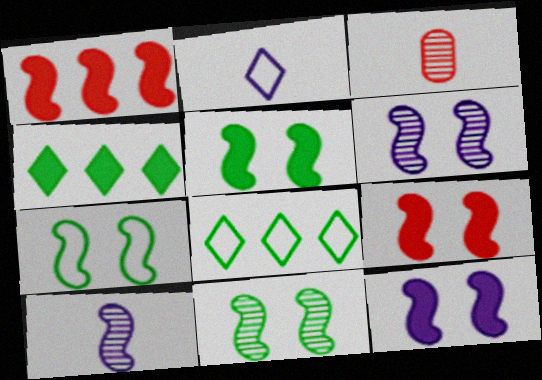[[1, 7, 10], 
[3, 8, 12], 
[5, 7, 11], 
[5, 9, 12], 
[6, 7, 9]]